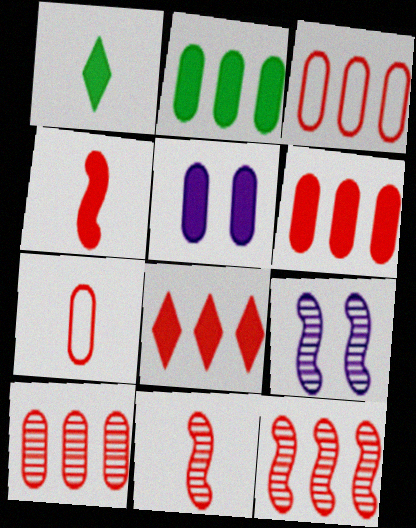[[1, 3, 9], 
[3, 6, 10], 
[3, 8, 12]]